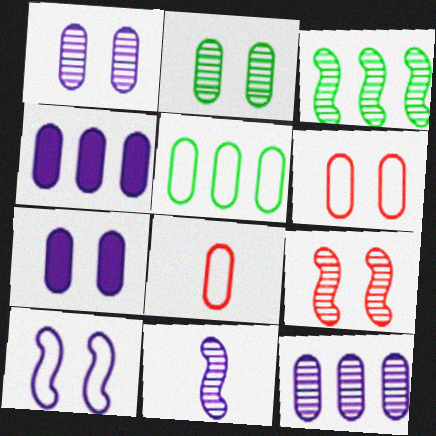[[2, 4, 8], 
[2, 6, 7], 
[3, 9, 11]]